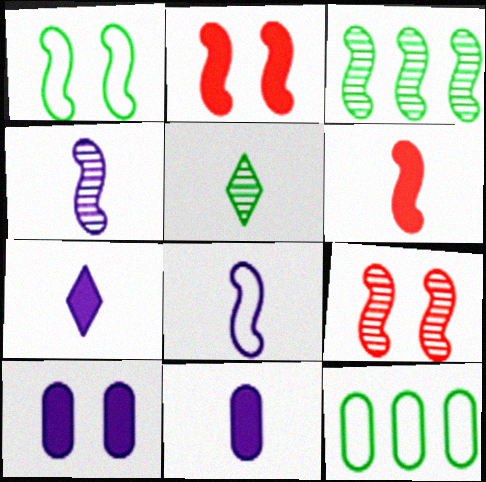[[2, 3, 8], 
[3, 4, 9], 
[7, 9, 12]]